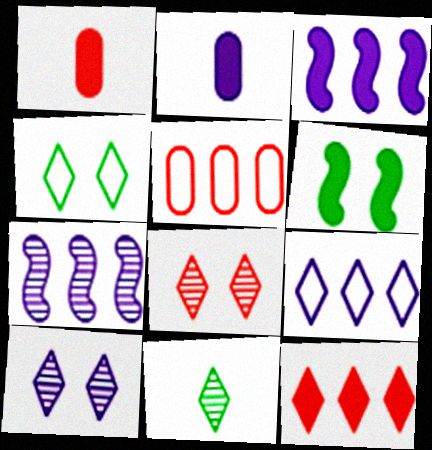[[1, 4, 7], 
[2, 6, 12]]